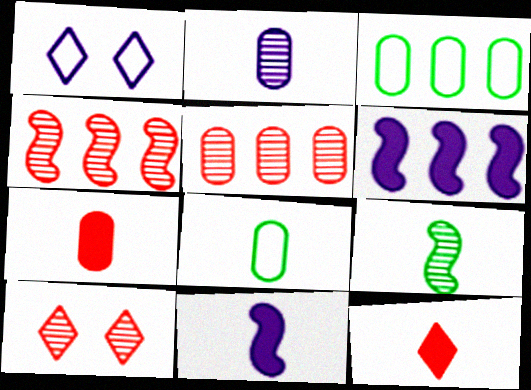[[1, 2, 6], 
[2, 7, 8], 
[3, 10, 11], 
[6, 8, 10]]